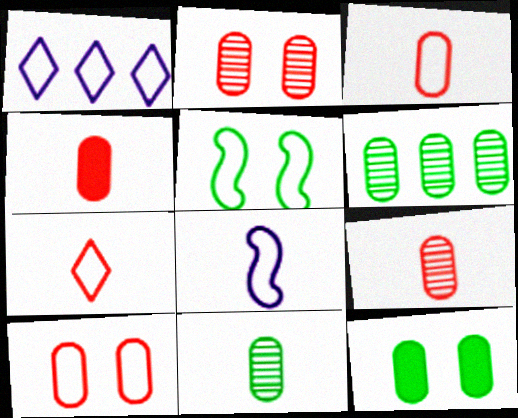[[1, 3, 5], 
[3, 4, 9]]